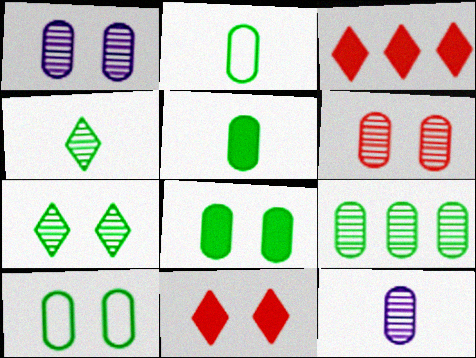[[2, 8, 9], 
[5, 9, 10], 
[6, 9, 12]]